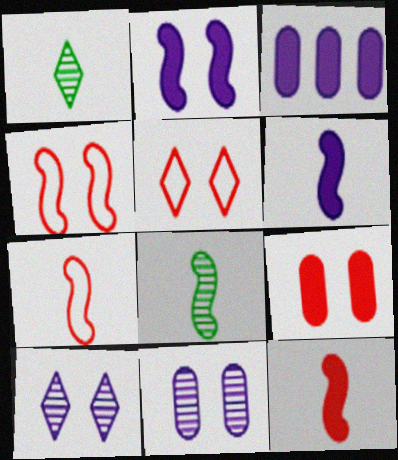[[1, 3, 4], 
[3, 5, 8], 
[6, 7, 8]]